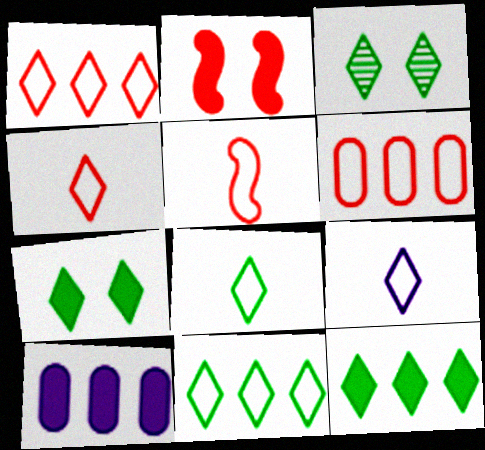[[3, 5, 10], 
[3, 8, 12], 
[4, 8, 9]]